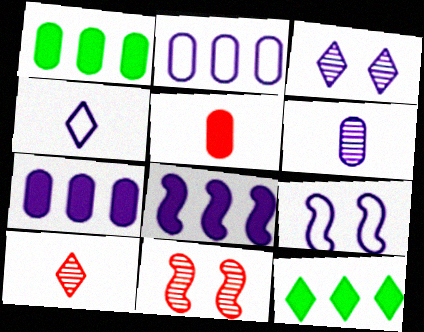[[1, 4, 11], 
[1, 9, 10], 
[2, 4, 9]]